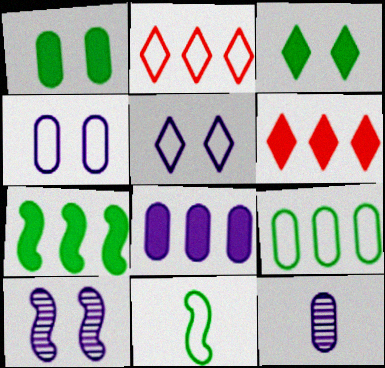[[2, 4, 11], 
[4, 8, 12], 
[6, 7, 8]]